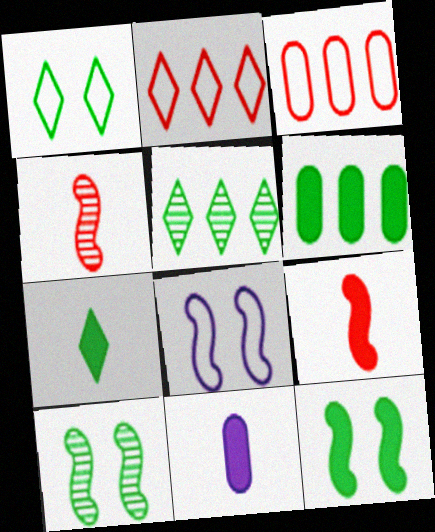[[1, 5, 7], 
[2, 10, 11], 
[6, 7, 12], 
[7, 9, 11]]